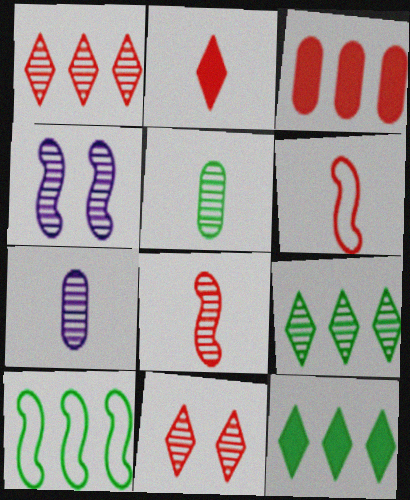[[1, 4, 5], 
[3, 6, 11]]